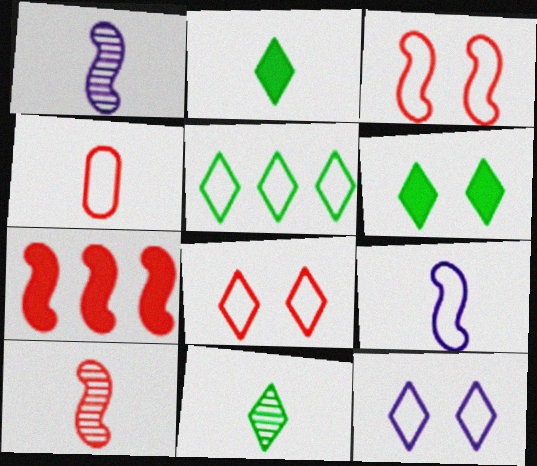[[1, 2, 4], 
[3, 7, 10], 
[5, 6, 11]]